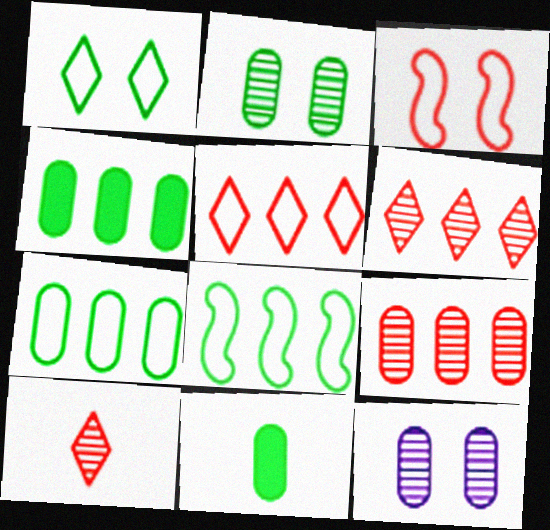[[2, 7, 11]]